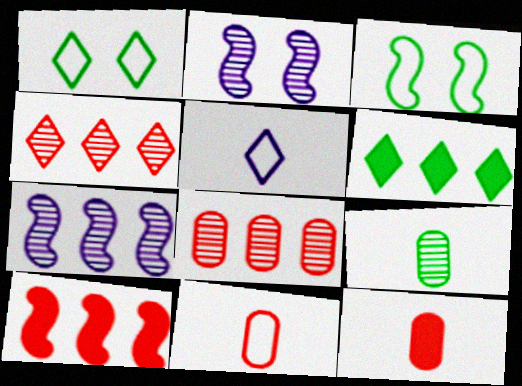[[1, 7, 12], 
[2, 4, 9], 
[2, 6, 11], 
[3, 6, 9]]